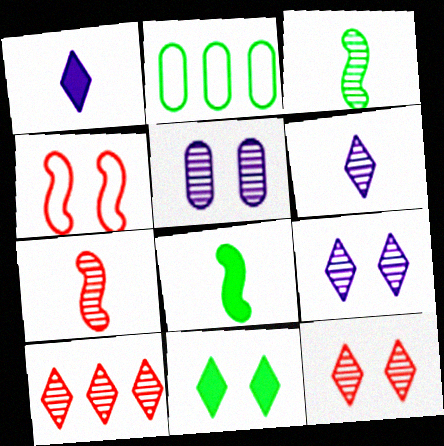[[2, 3, 11], 
[3, 5, 10], 
[4, 5, 11]]